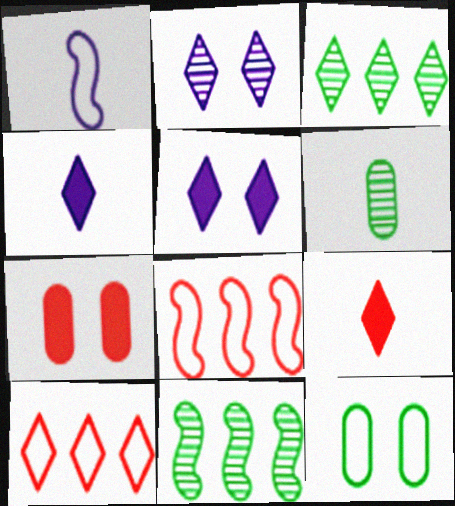[[1, 3, 7], 
[1, 6, 9], 
[1, 10, 12], 
[5, 6, 8]]